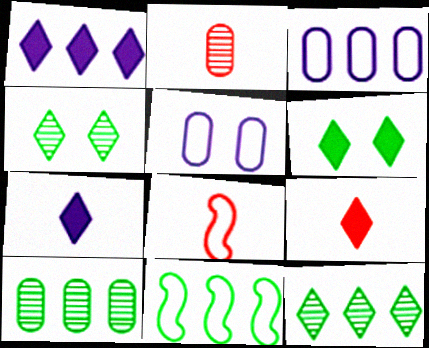[[1, 6, 9], 
[2, 8, 9]]